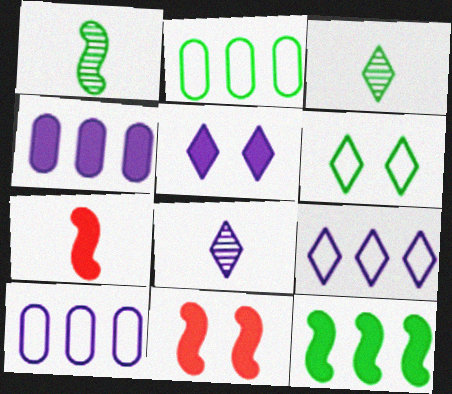[[2, 8, 11], 
[3, 10, 11], 
[5, 8, 9]]